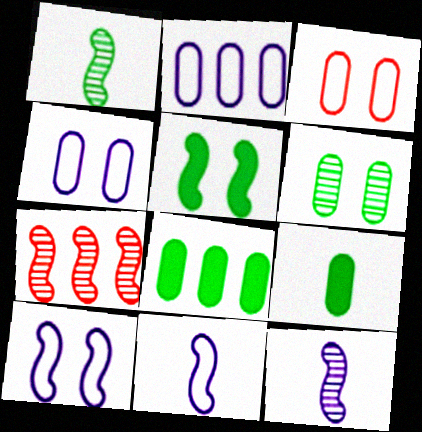[[5, 7, 11]]